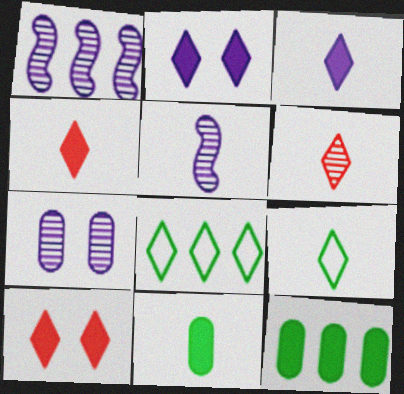[[2, 6, 8], 
[3, 6, 9]]